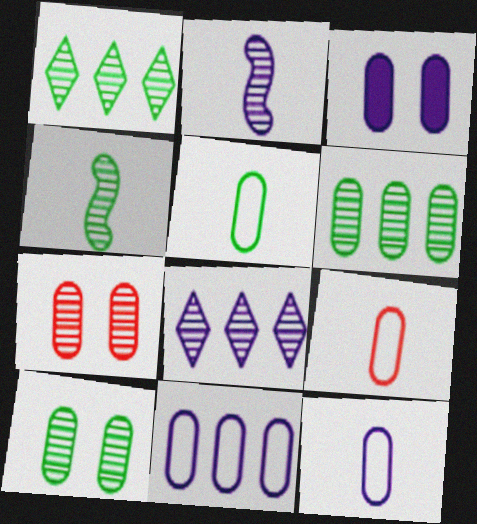[[1, 2, 7], 
[1, 4, 10], 
[3, 6, 9], 
[4, 7, 8], 
[5, 9, 12]]